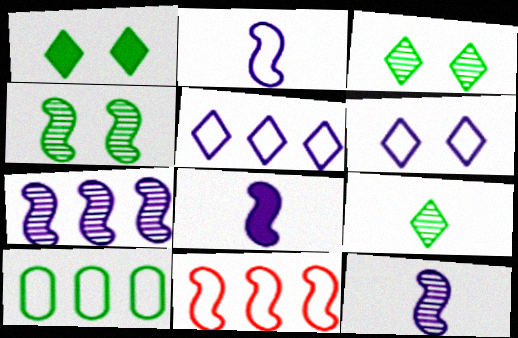[[2, 8, 12], 
[4, 8, 11], 
[5, 10, 11]]